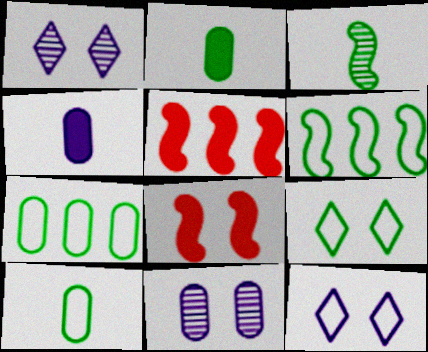[[1, 5, 10], 
[6, 9, 10], 
[8, 9, 11]]